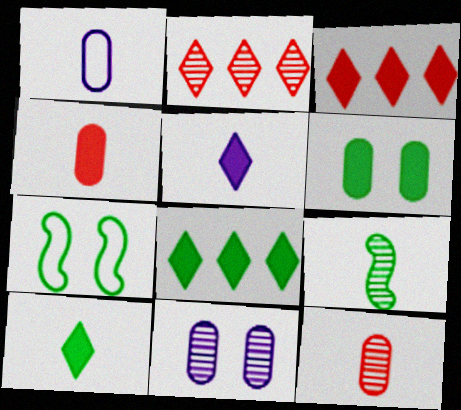[[2, 9, 11]]